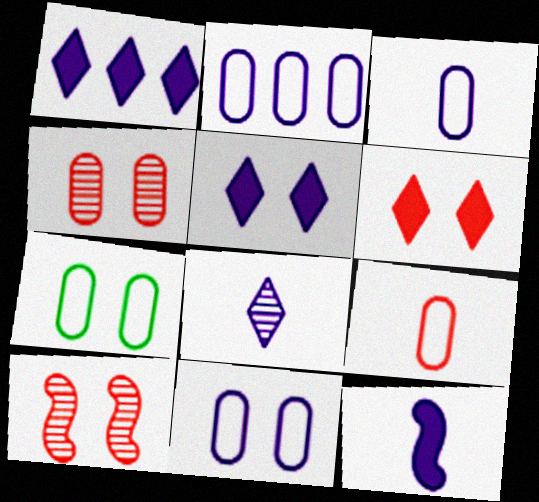[[2, 3, 11], 
[2, 7, 9], 
[3, 8, 12], 
[5, 7, 10]]